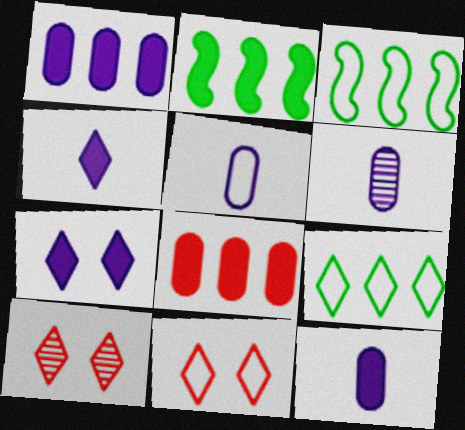[[2, 5, 10], 
[2, 6, 11], 
[3, 5, 11], 
[3, 10, 12], 
[4, 9, 10], 
[5, 6, 12]]